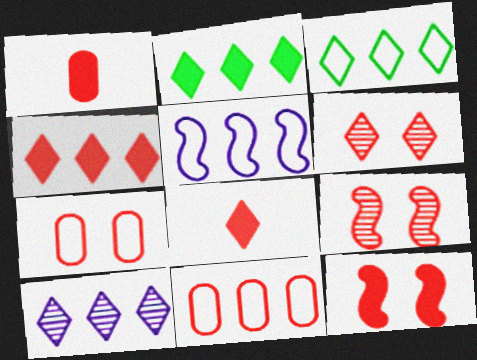[[1, 4, 12], 
[3, 4, 10], 
[3, 5, 11], 
[6, 7, 12], 
[8, 9, 11]]